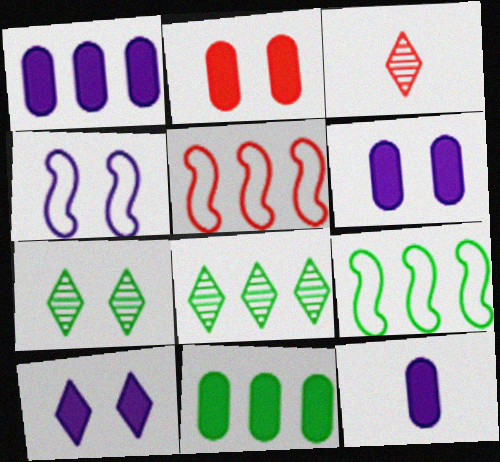[[1, 5, 8], 
[1, 6, 12], 
[2, 3, 5], 
[2, 4, 7], 
[2, 11, 12], 
[3, 4, 11], 
[3, 6, 9], 
[5, 7, 12], 
[8, 9, 11]]